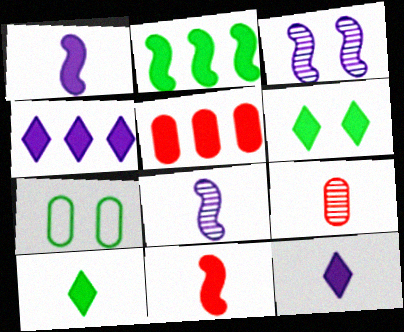[[1, 5, 6], 
[2, 4, 5]]